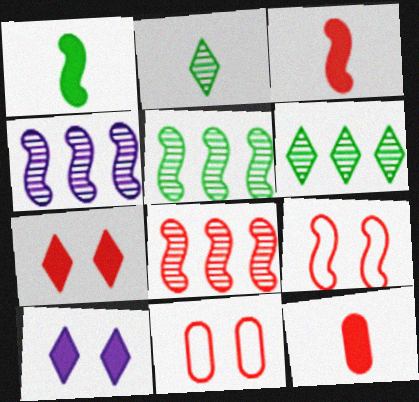[[1, 4, 9], 
[3, 8, 9], 
[4, 5, 8]]